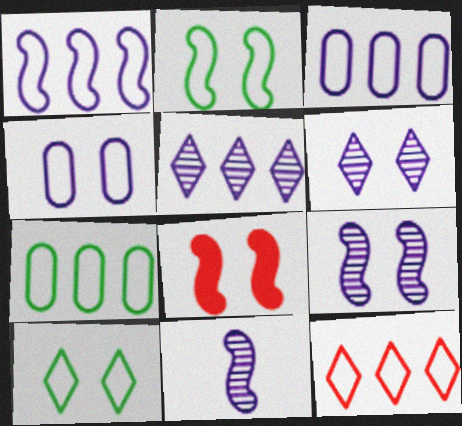[[1, 7, 12], 
[2, 8, 9]]